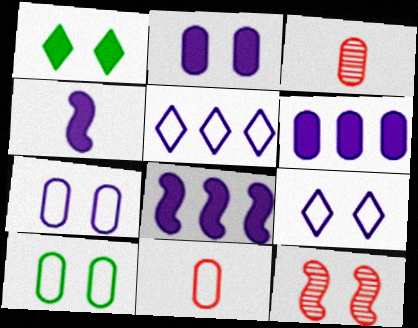[[1, 7, 12], 
[3, 6, 10]]